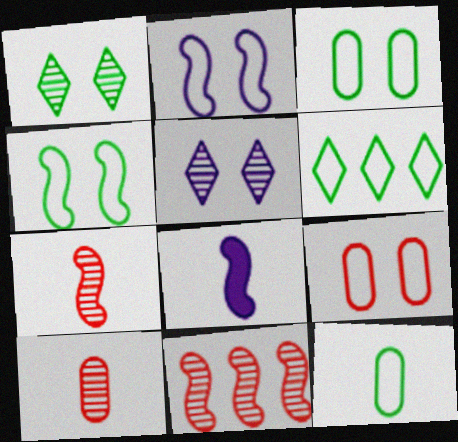[[4, 6, 12], 
[4, 8, 11]]